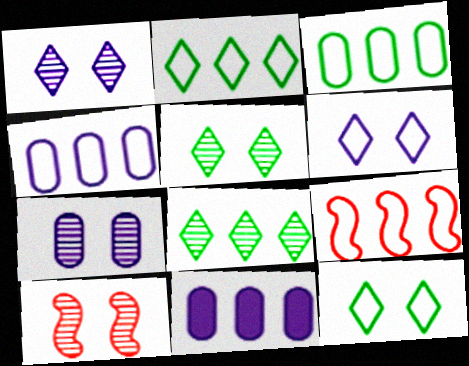[[2, 4, 9], 
[5, 7, 10], 
[8, 9, 11]]